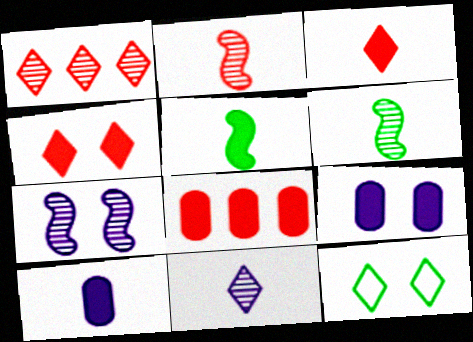[[3, 5, 10]]